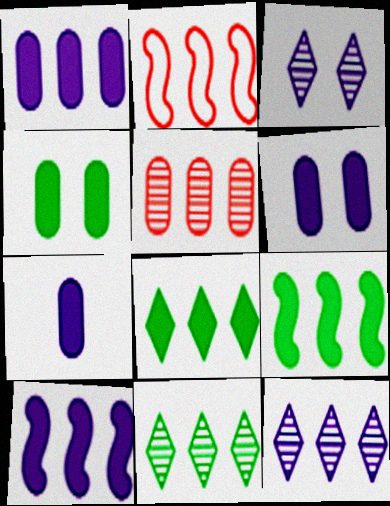[[1, 2, 11], 
[1, 6, 7]]